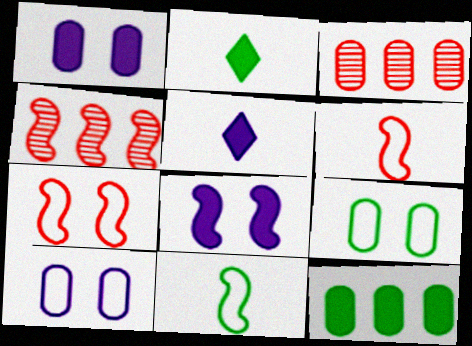[[2, 4, 10], 
[4, 5, 9], 
[4, 8, 11]]